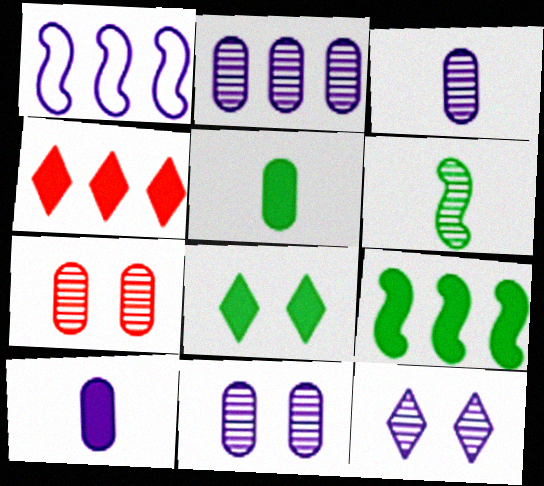[[1, 10, 12], 
[2, 3, 11], 
[5, 8, 9]]